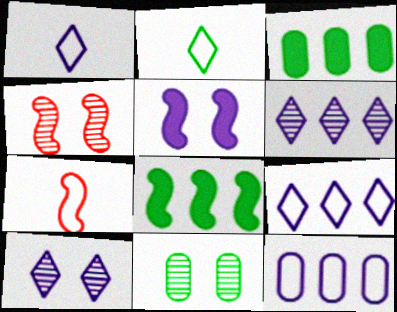[[1, 3, 4], 
[2, 8, 11], 
[3, 7, 10], 
[4, 10, 11]]